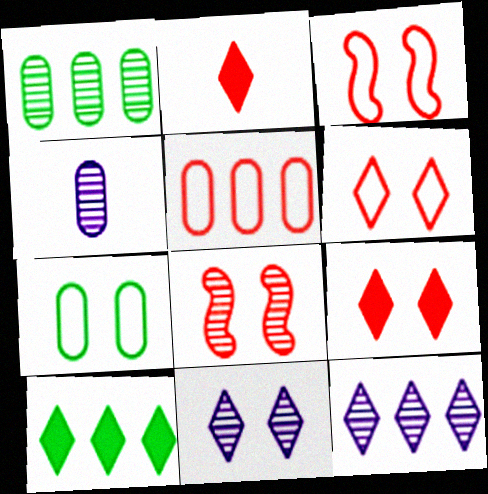[[2, 5, 8], 
[3, 4, 10]]